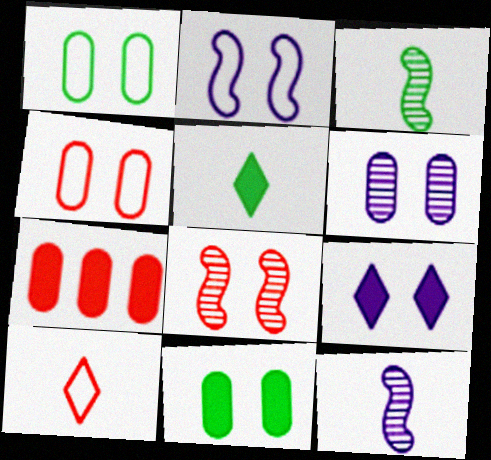[[1, 8, 9], 
[2, 6, 9], 
[4, 6, 11], 
[7, 8, 10]]